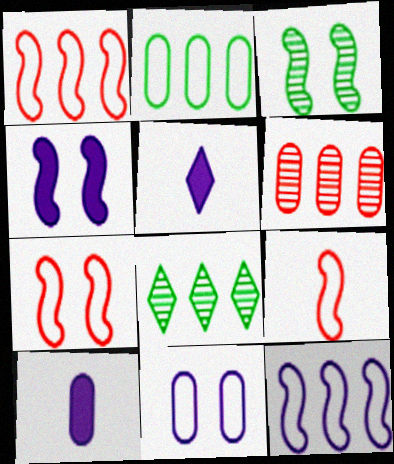[[1, 7, 9], 
[3, 4, 7], 
[7, 8, 10]]